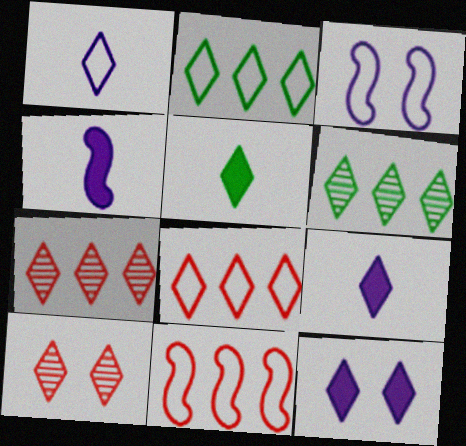[[2, 9, 10]]